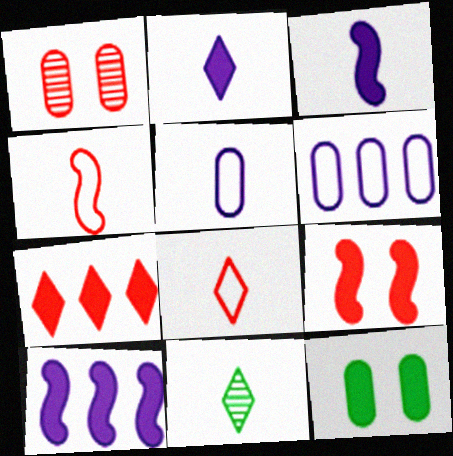[[1, 4, 7], 
[2, 8, 11], 
[3, 7, 12], 
[6, 9, 11]]